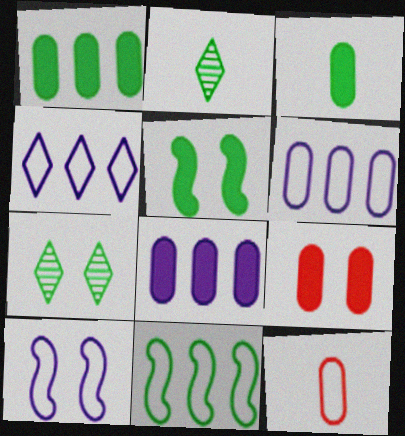[[3, 7, 11], 
[3, 8, 9], 
[7, 9, 10]]